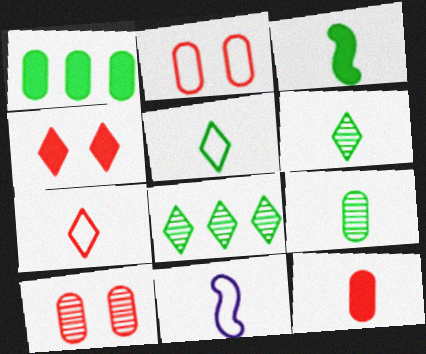[[3, 5, 9], 
[6, 11, 12]]